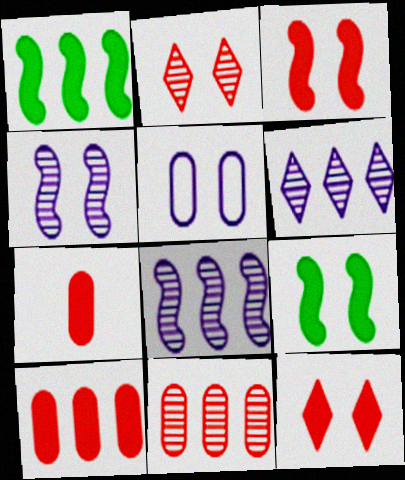[[2, 5, 9]]